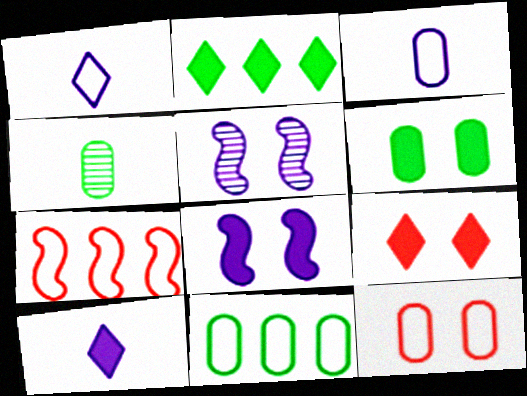[[2, 9, 10], 
[3, 11, 12], 
[4, 6, 11], 
[6, 8, 9]]